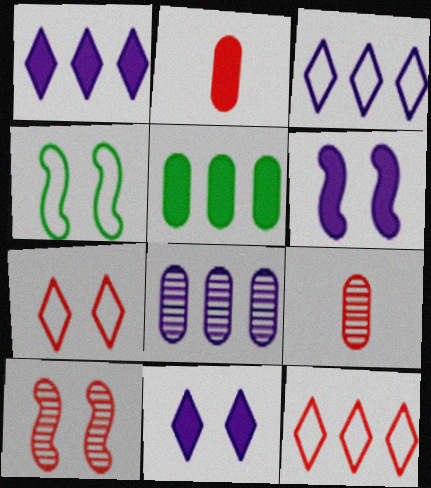[[1, 4, 9], 
[2, 10, 12], 
[4, 6, 10]]